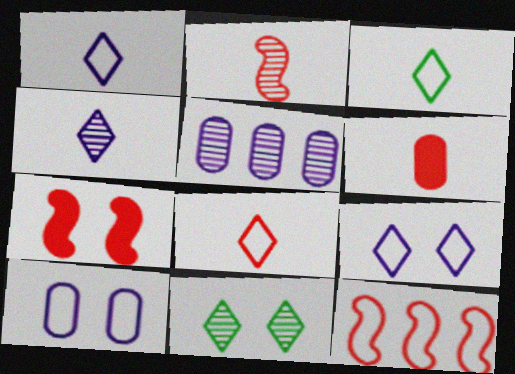[[1, 3, 8], 
[2, 5, 11], 
[2, 6, 8], 
[2, 7, 12], 
[3, 5, 7], 
[3, 10, 12], 
[7, 10, 11]]